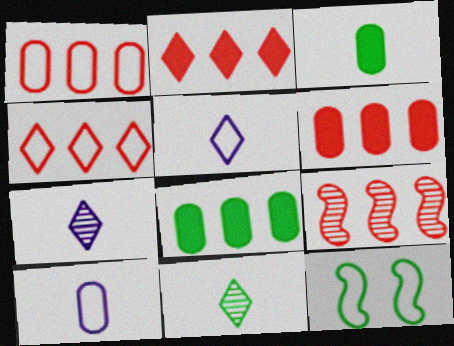[[1, 2, 9], 
[1, 5, 12], 
[4, 6, 9], 
[4, 10, 12], 
[6, 7, 12], 
[8, 11, 12]]